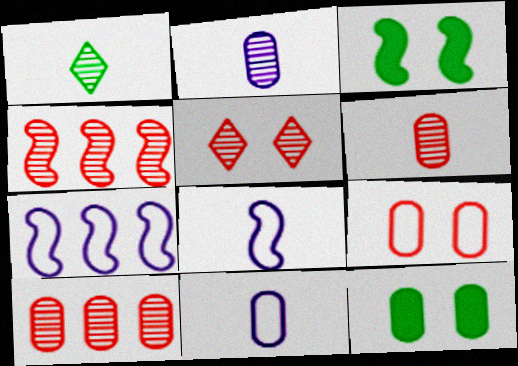[[3, 4, 8], 
[4, 5, 6], 
[10, 11, 12]]